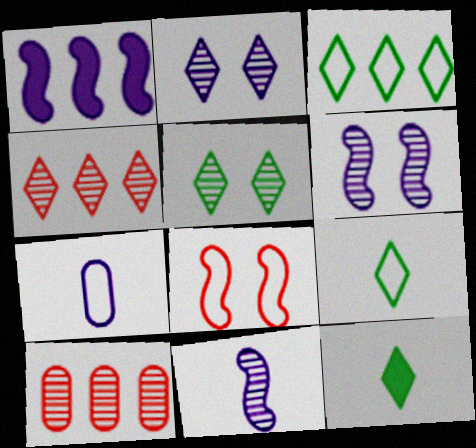[[1, 2, 7], 
[1, 3, 10], 
[3, 5, 12], 
[3, 7, 8], 
[5, 10, 11]]